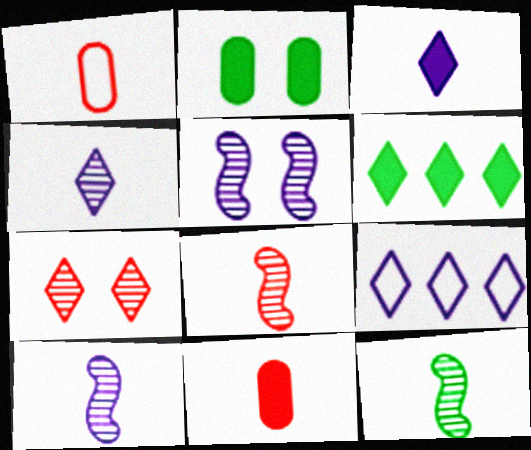[[1, 3, 12], 
[1, 5, 6], 
[2, 8, 9], 
[8, 10, 12]]